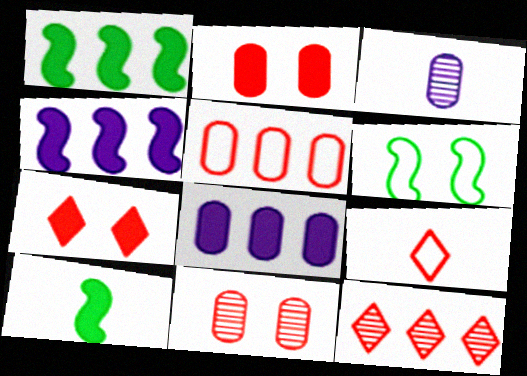[[3, 9, 10], 
[7, 8, 10], 
[7, 9, 12]]